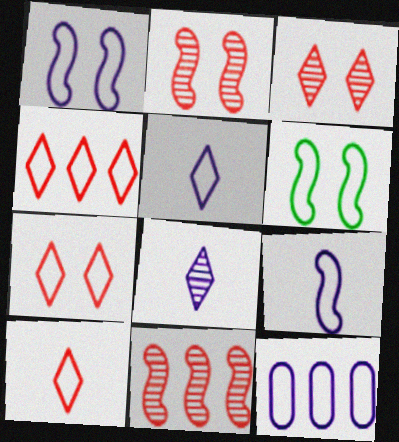[[1, 5, 12], 
[4, 7, 10], 
[6, 10, 12]]